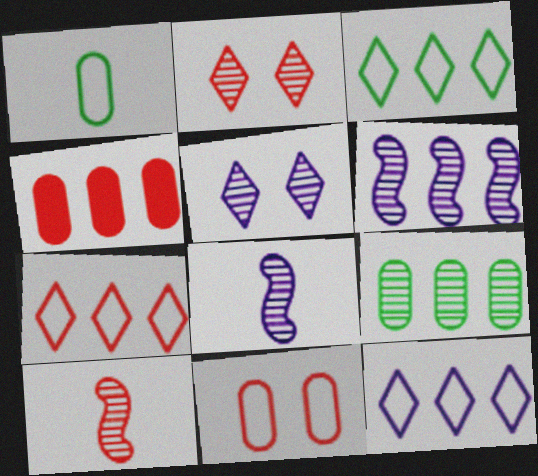[[2, 8, 9], 
[3, 4, 6], 
[3, 7, 12], 
[5, 9, 10]]